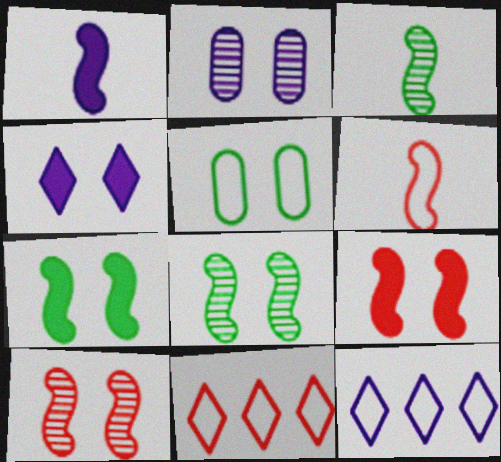[[1, 2, 12], 
[1, 3, 6], 
[4, 5, 10], 
[5, 6, 12]]